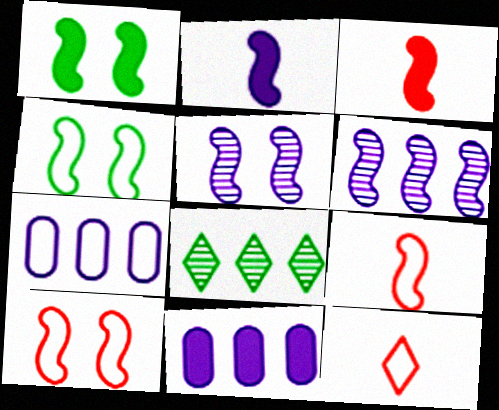[[1, 5, 10], 
[1, 6, 9], 
[3, 4, 6], 
[4, 7, 12]]